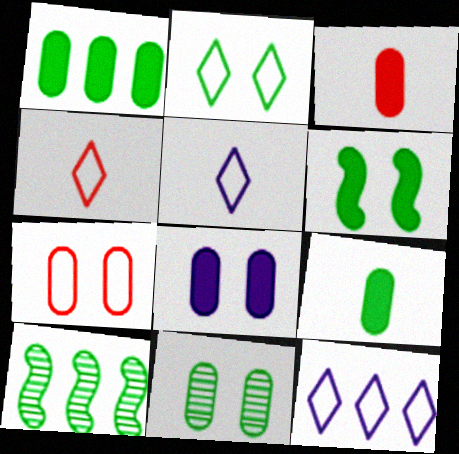[[1, 3, 8], 
[2, 4, 12], 
[2, 6, 11], 
[2, 9, 10], 
[4, 8, 10], 
[7, 8, 11]]